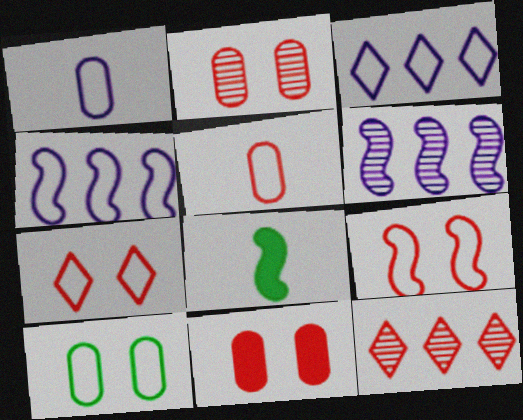[[2, 3, 8], 
[6, 8, 9]]